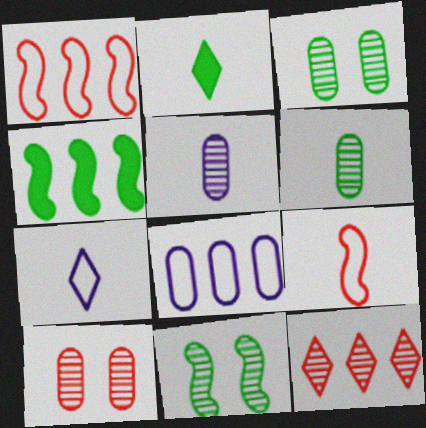[[2, 5, 9], 
[4, 7, 10], 
[4, 8, 12], 
[5, 11, 12]]